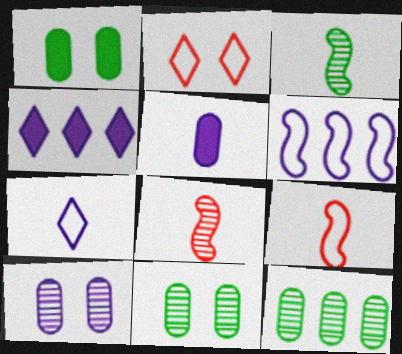[[4, 9, 11]]